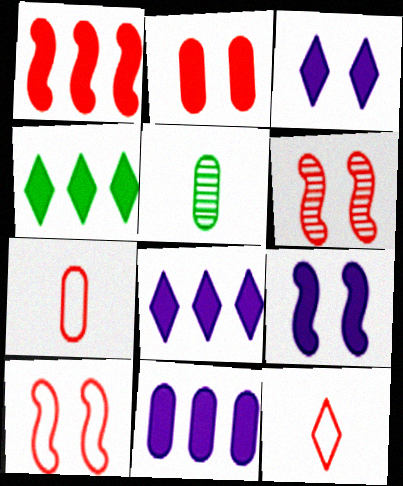[[1, 4, 11], 
[5, 8, 10]]